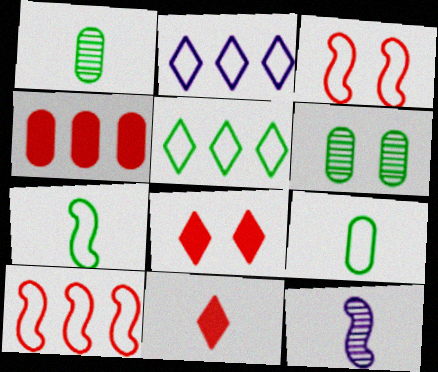[[2, 3, 9], 
[9, 11, 12]]